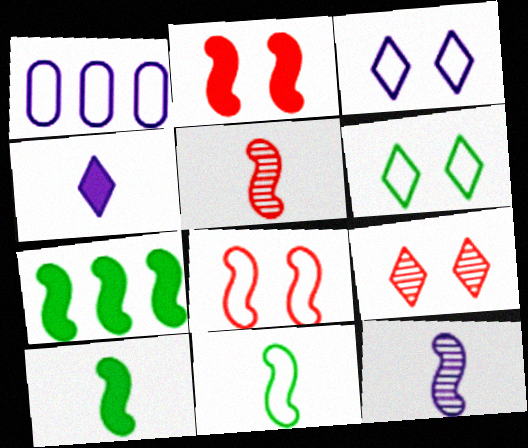[[1, 9, 10], 
[7, 8, 12]]